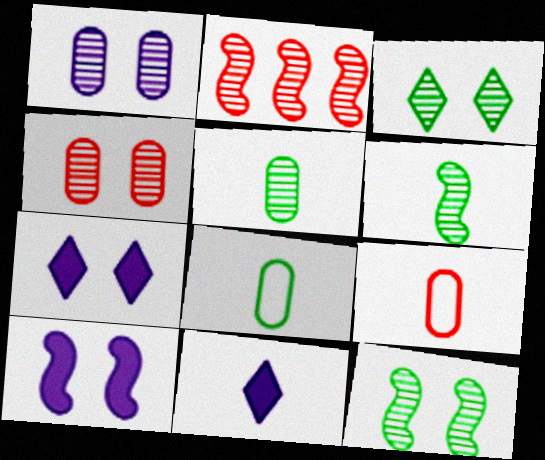[[2, 7, 8], 
[6, 9, 11]]